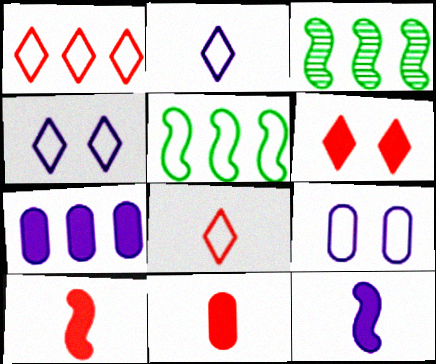[[1, 3, 7], 
[3, 4, 11], 
[5, 8, 9]]